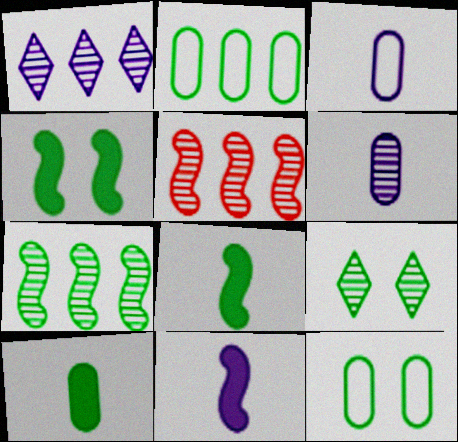[[2, 8, 9], 
[4, 9, 12], 
[5, 6, 9]]